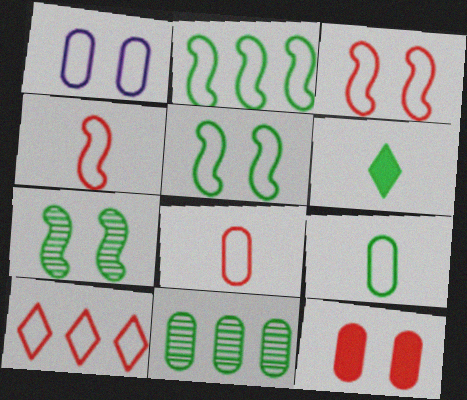[[3, 8, 10], 
[5, 6, 11]]